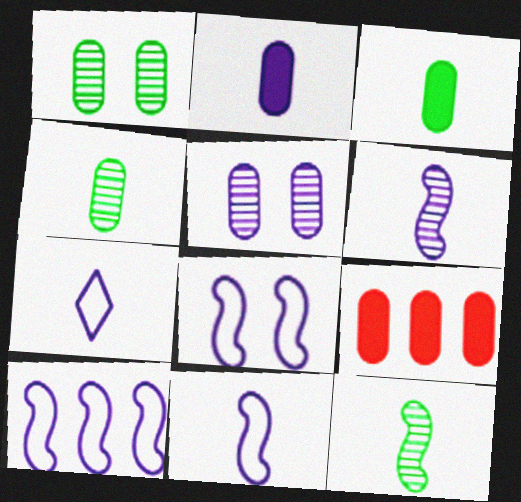[[2, 6, 7], 
[8, 10, 11]]